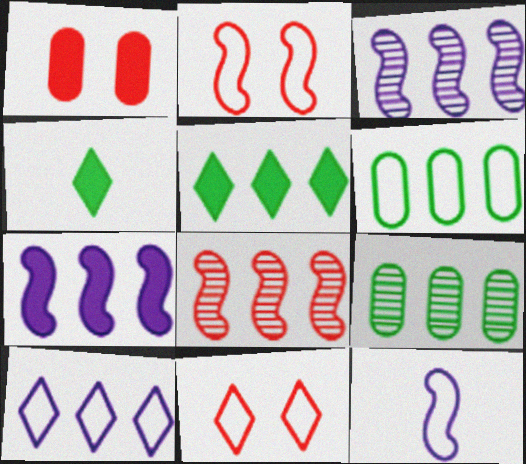[[1, 4, 7], 
[6, 11, 12]]